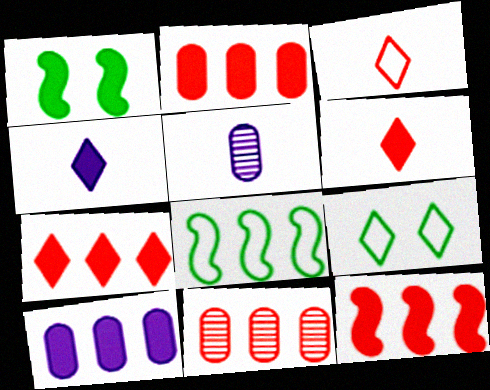[[1, 2, 4], 
[1, 6, 10], 
[2, 7, 12], 
[5, 9, 12]]